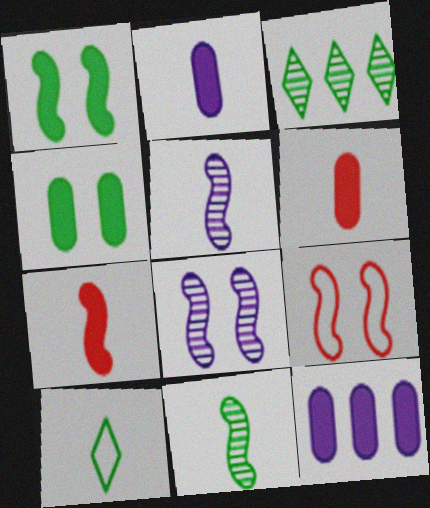[[1, 8, 9], 
[2, 3, 9], 
[4, 6, 12], 
[5, 6, 10]]